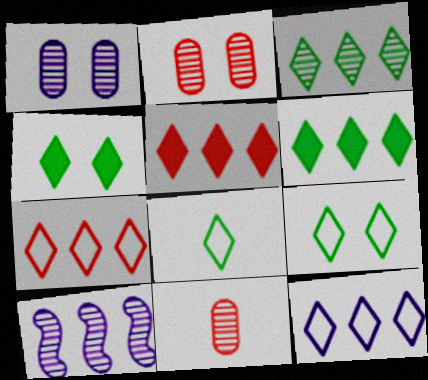[[3, 4, 8], 
[3, 5, 12]]